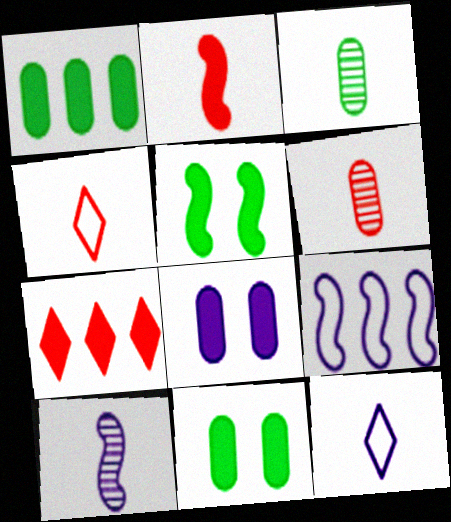[[2, 3, 12], 
[2, 4, 6]]